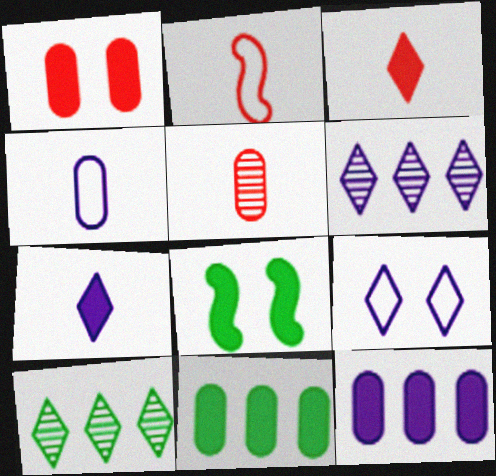[[2, 3, 5], 
[3, 8, 12], 
[3, 9, 10], 
[6, 7, 9]]